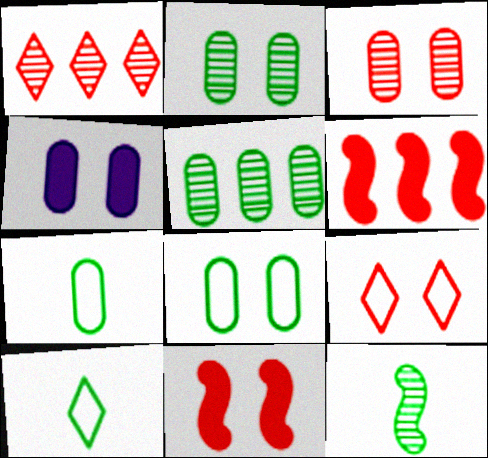[[3, 4, 8], 
[3, 9, 11]]